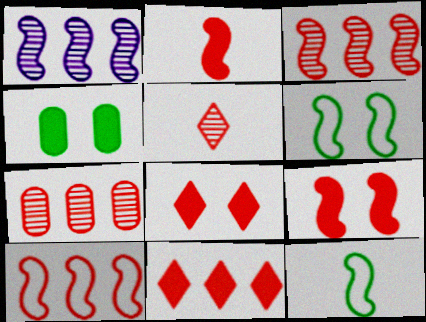[[1, 2, 6], 
[1, 9, 12], 
[7, 10, 11]]